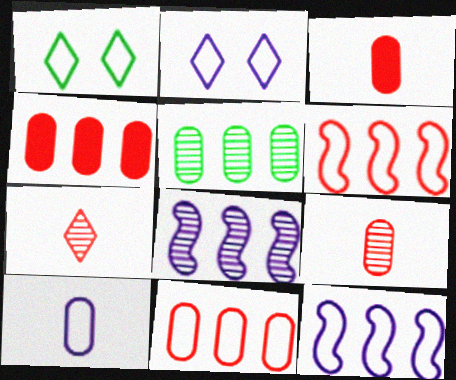[[1, 3, 8], 
[1, 6, 10], 
[2, 10, 12]]